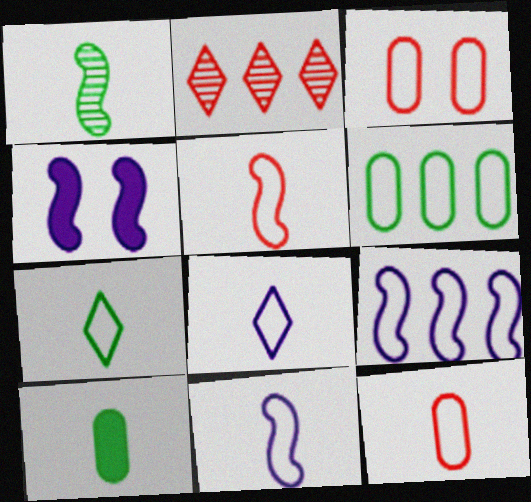[[1, 7, 10], 
[3, 7, 9], 
[7, 11, 12]]